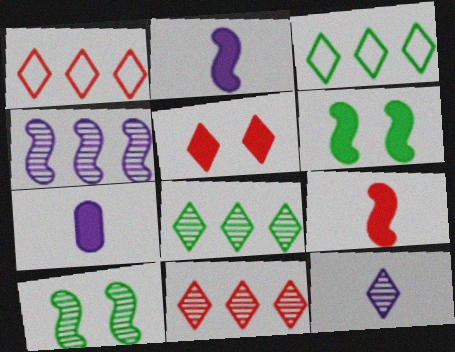[[1, 7, 10], 
[3, 5, 12]]